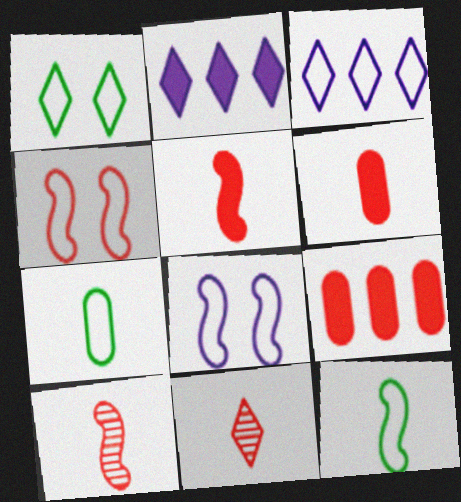[[1, 2, 11], 
[3, 4, 7], 
[4, 9, 11]]